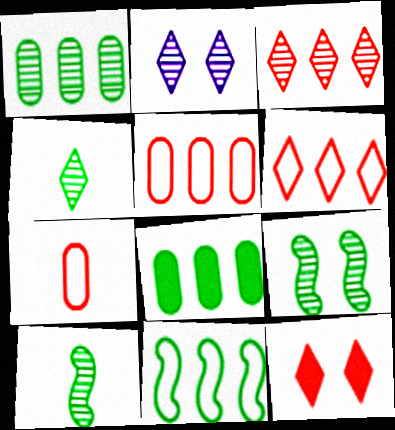[[1, 4, 9], 
[2, 3, 4]]